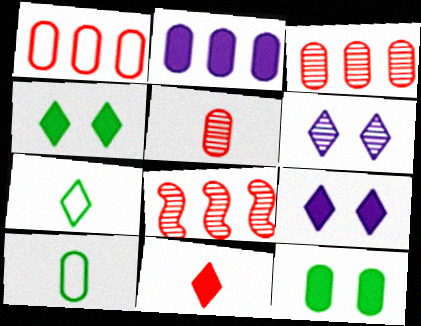[[8, 9, 10]]